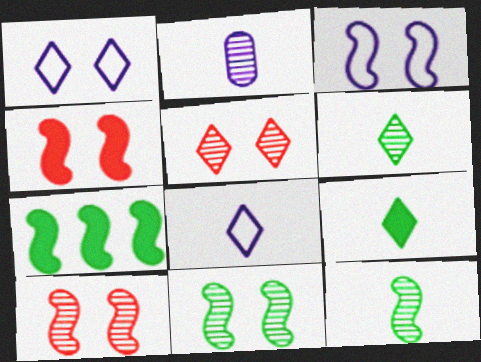[[3, 4, 11]]